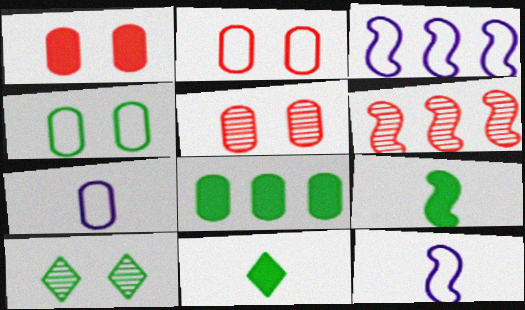[[1, 2, 5], 
[3, 5, 11], 
[5, 7, 8]]